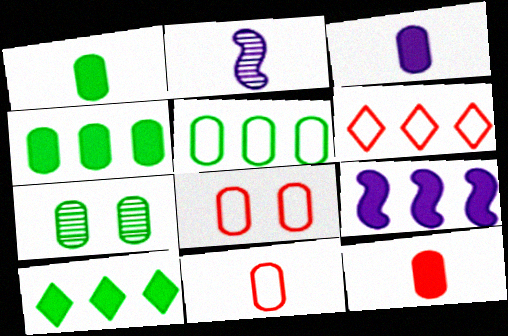[[1, 3, 12], 
[1, 5, 7], 
[2, 8, 10]]